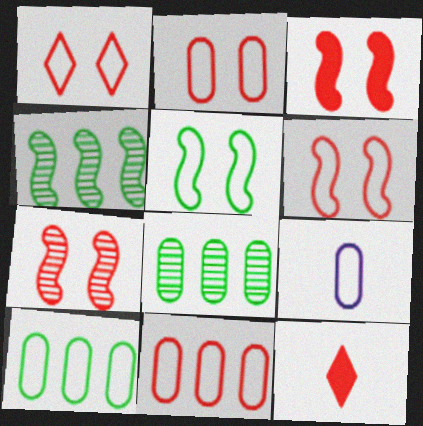[[1, 2, 6], 
[2, 9, 10], 
[3, 6, 7], 
[7, 11, 12]]